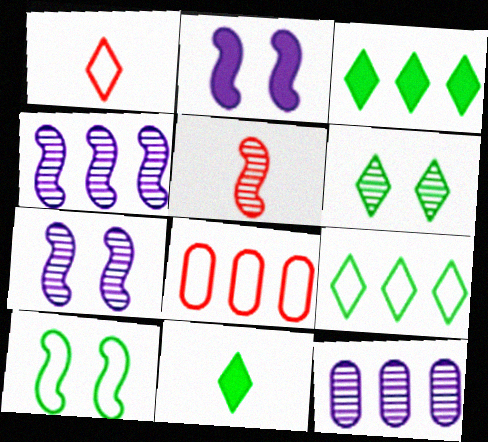[[3, 4, 8], 
[5, 6, 12], 
[6, 9, 11], 
[7, 8, 11]]